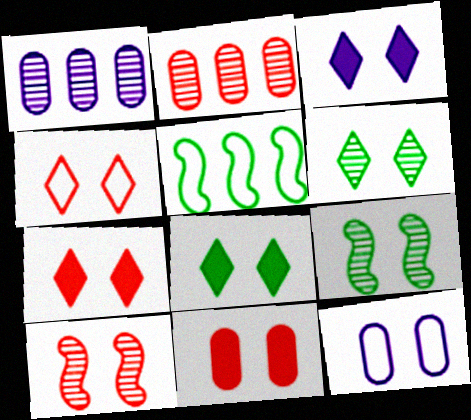[[3, 4, 6], 
[3, 7, 8], 
[4, 10, 11], 
[7, 9, 12], 
[8, 10, 12]]